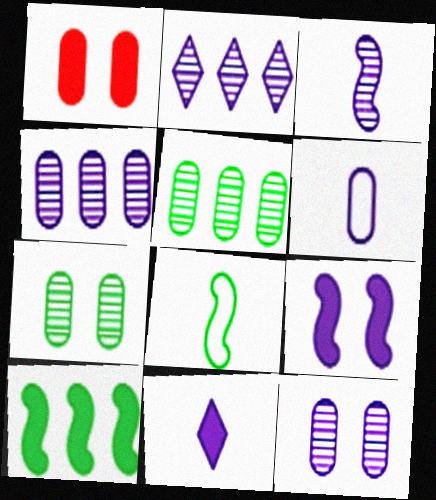[[1, 2, 8], 
[1, 5, 6], 
[1, 10, 11], 
[2, 3, 12], 
[2, 6, 9], 
[3, 6, 11]]